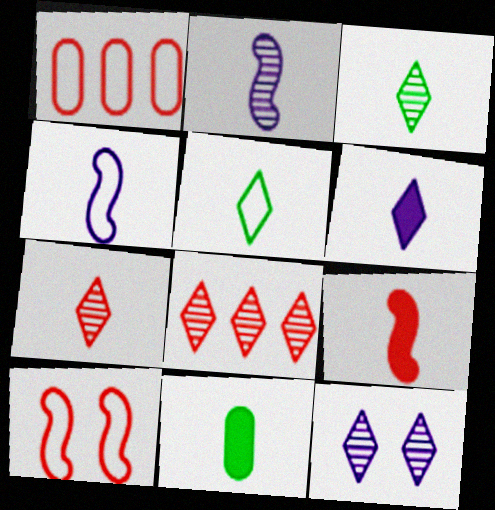[[3, 8, 12], 
[4, 7, 11], 
[5, 6, 7], 
[6, 9, 11]]